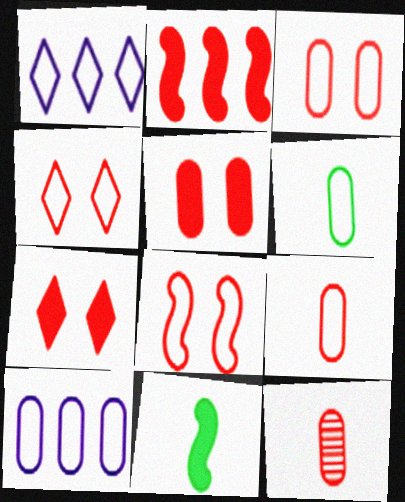[[1, 6, 8], 
[2, 4, 12], 
[3, 4, 8], 
[3, 6, 10]]